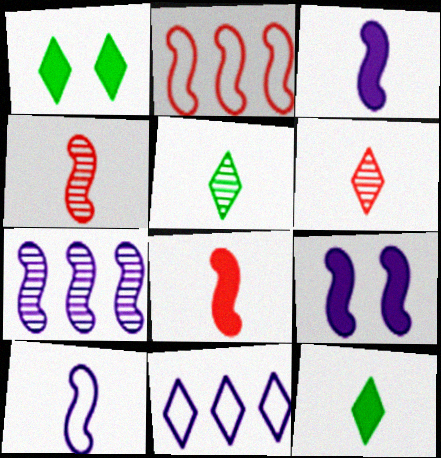[[1, 6, 11], 
[7, 9, 10]]